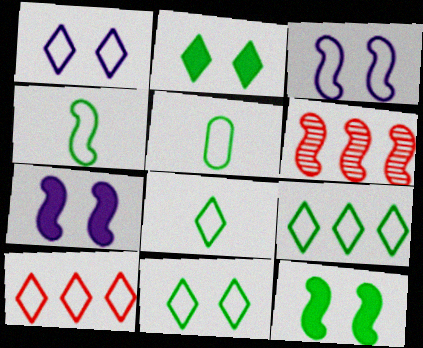[[1, 8, 10], 
[3, 5, 10], 
[4, 5, 8], 
[4, 6, 7], 
[8, 9, 11]]